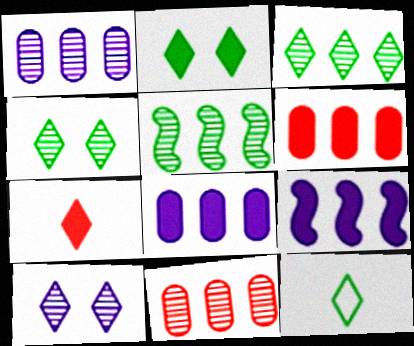[[2, 3, 12]]